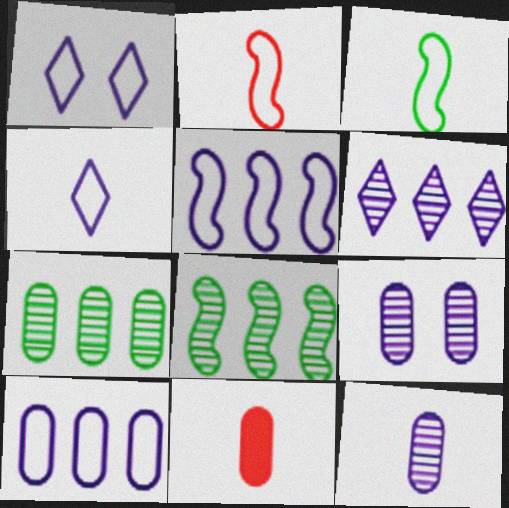[[1, 8, 11]]